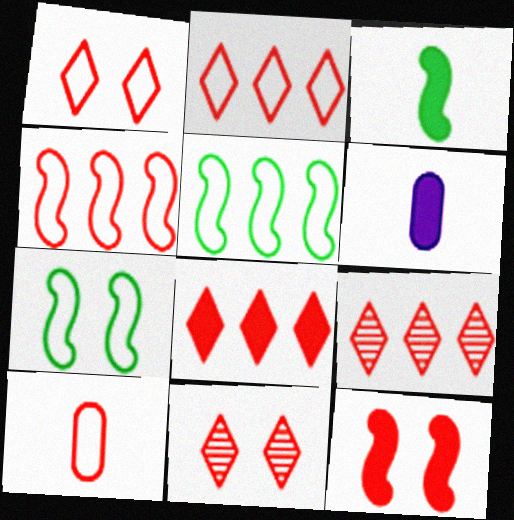[[1, 4, 10], 
[2, 8, 9], 
[5, 6, 11], 
[6, 7, 9], 
[9, 10, 12]]